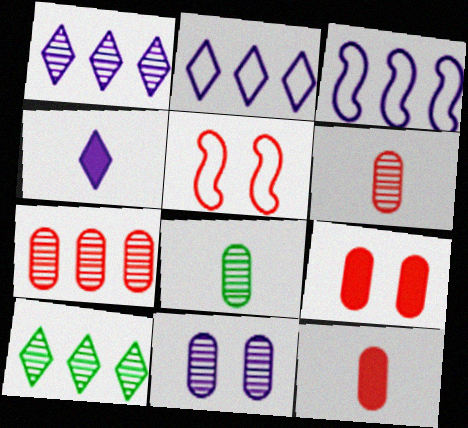[[3, 4, 11], 
[7, 8, 11]]